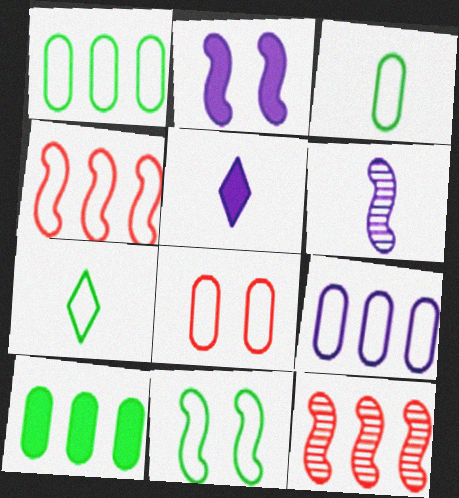[[1, 7, 11], 
[3, 8, 9]]